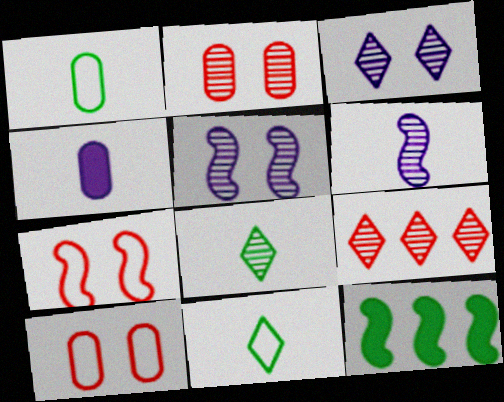[[3, 8, 9], 
[6, 7, 12]]